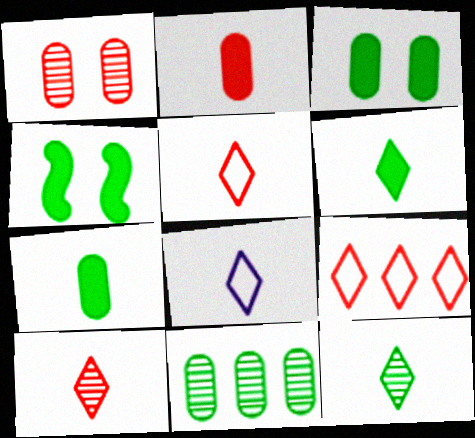[[6, 8, 10]]